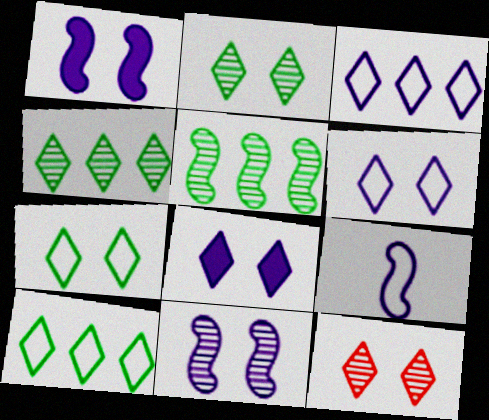[[7, 8, 12]]